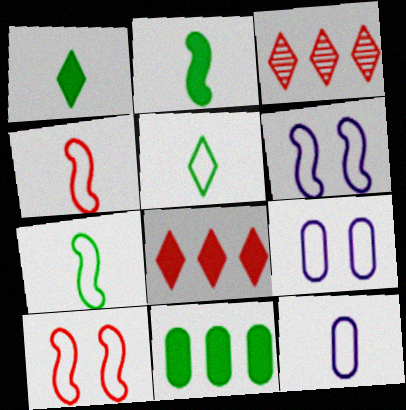[[2, 3, 9], 
[4, 5, 12]]